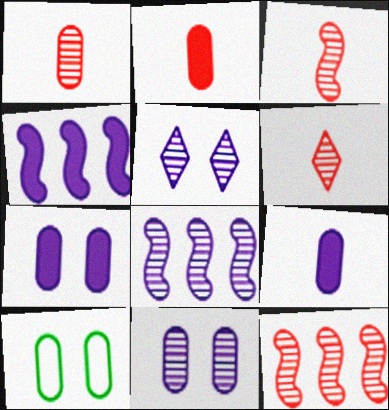[[1, 3, 6], 
[4, 6, 10]]